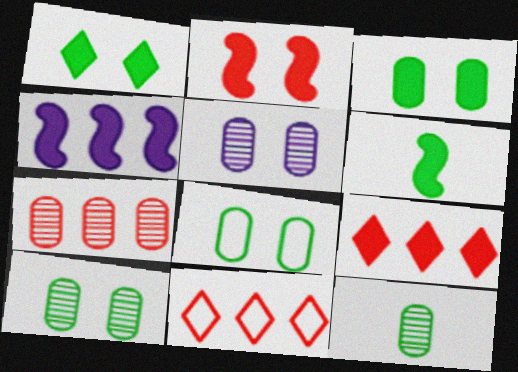[[2, 4, 6], 
[3, 8, 10], 
[5, 6, 11], 
[5, 7, 12]]